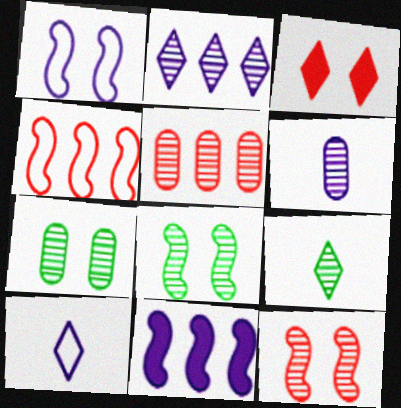[[1, 3, 7], 
[5, 6, 7]]